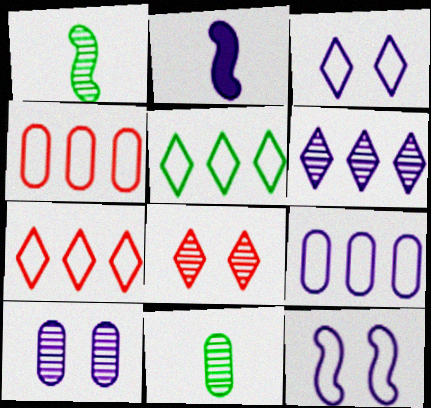[]